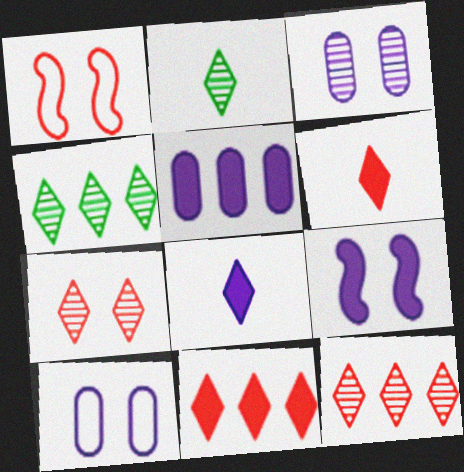[[1, 2, 5], 
[5, 8, 9]]